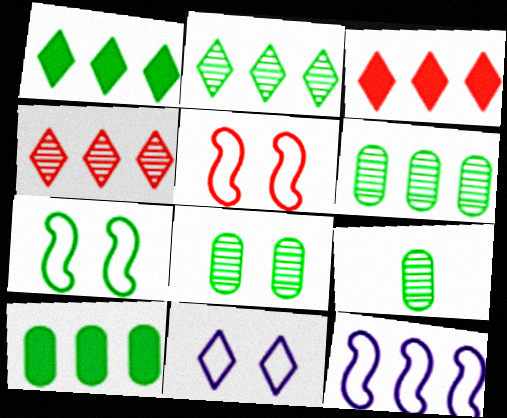[[1, 7, 9], 
[3, 6, 12], 
[4, 10, 12], 
[6, 8, 9]]